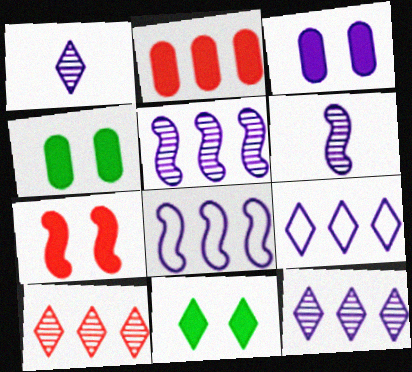[[1, 3, 8], 
[3, 6, 9], 
[3, 7, 11]]